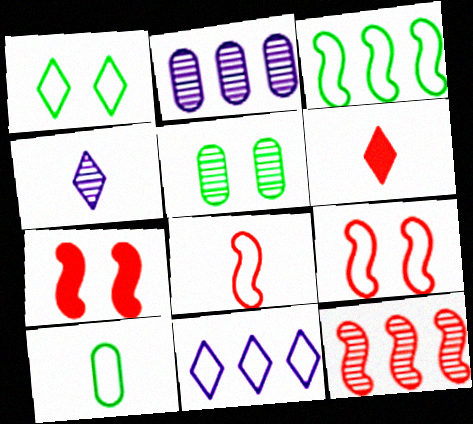[[1, 3, 10], 
[4, 5, 12], 
[7, 8, 12], 
[9, 10, 11]]